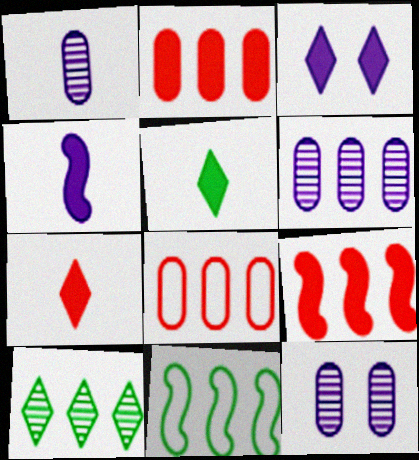[[1, 6, 12], 
[7, 11, 12]]